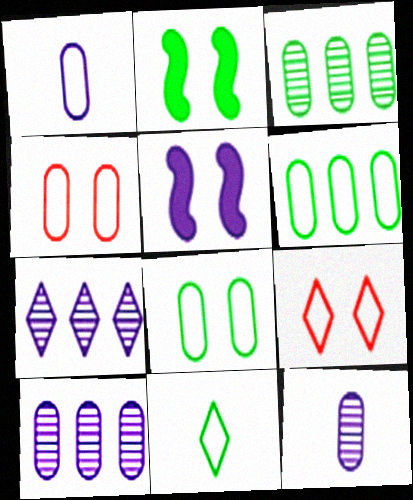[[1, 4, 6], 
[1, 5, 7], 
[2, 3, 11]]